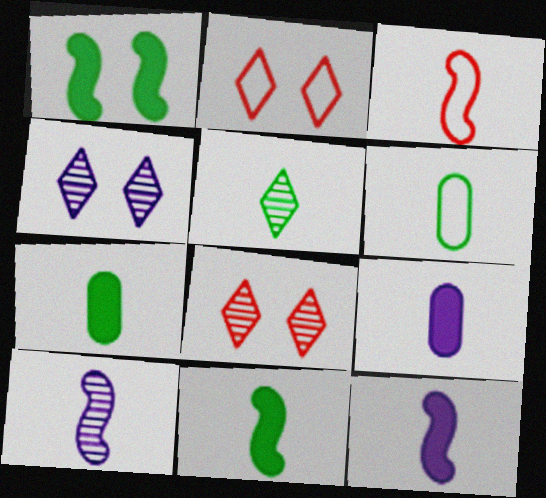[[3, 5, 9], 
[3, 10, 11], 
[5, 6, 11]]